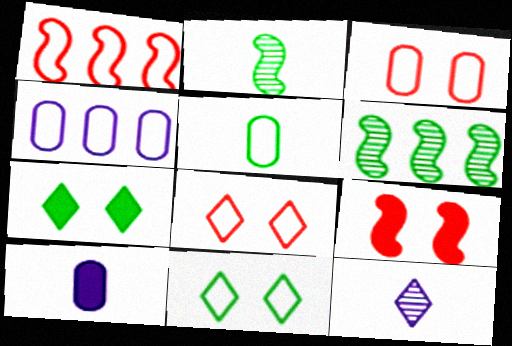[[3, 4, 5], 
[5, 6, 7], 
[6, 8, 10]]